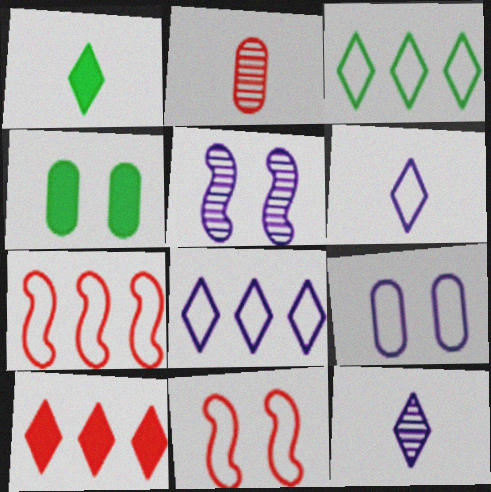[[2, 10, 11], 
[4, 7, 12]]